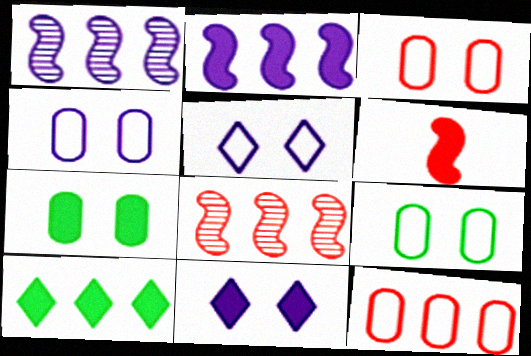[[1, 10, 12], 
[3, 4, 9]]